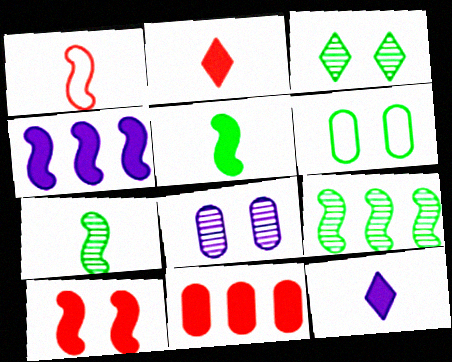[[2, 10, 11], 
[4, 5, 10]]